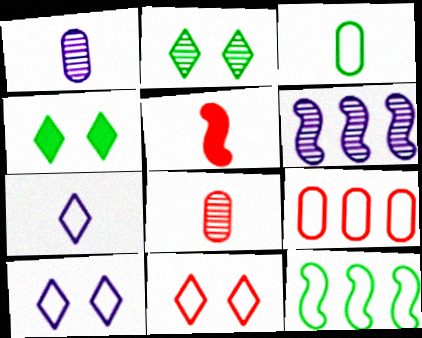[[2, 6, 8]]